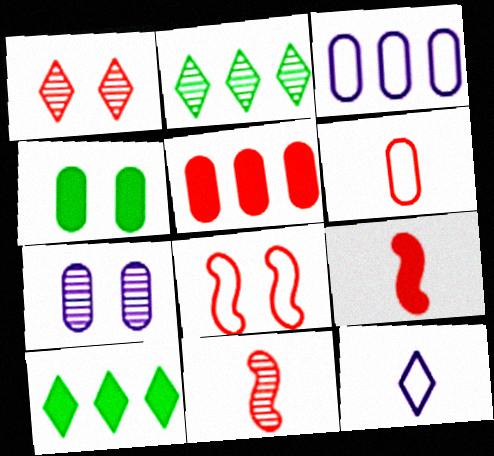[[1, 10, 12], 
[2, 7, 11]]